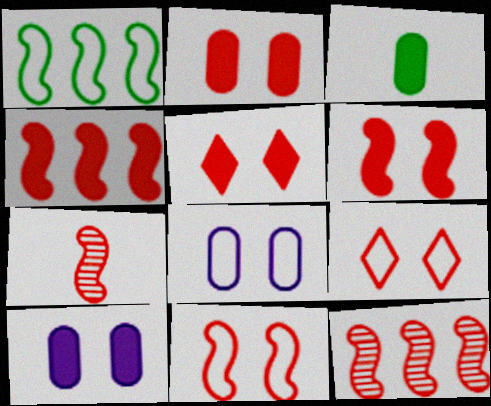[[2, 5, 6], 
[4, 7, 11]]